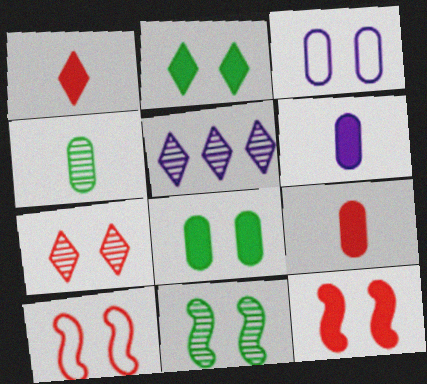[]